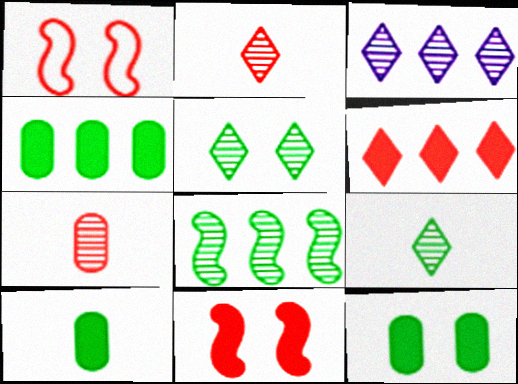[[1, 3, 10], 
[1, 6, 7], 
[2, 3, 5], 
[4, 10, 12]]